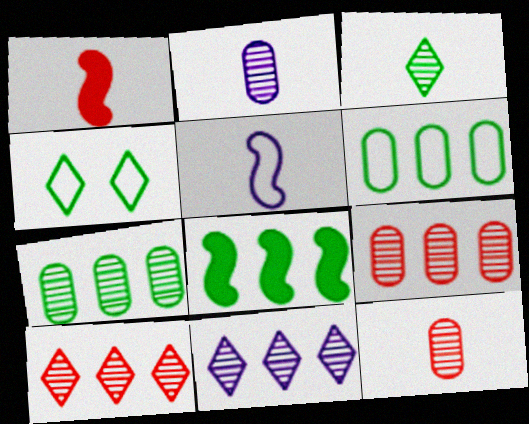[]